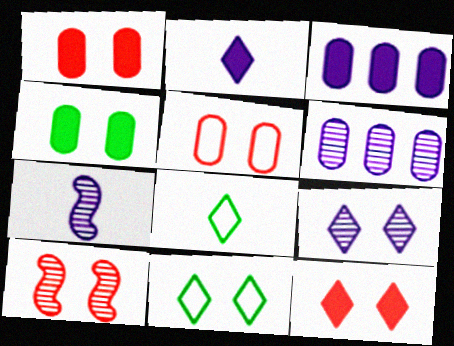[[3, 8, 10], 
[5, 10, 12], 
[6, 7, 9], 
[9, 11, 12]]